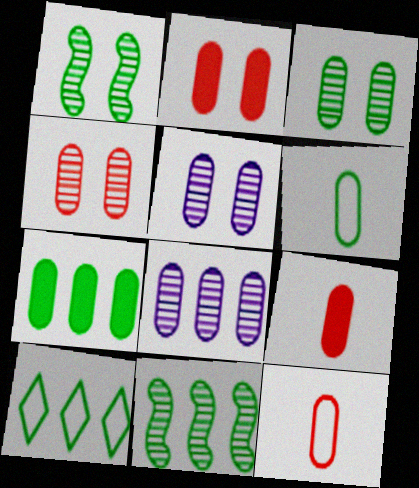[[2, 6, 8], 
[3, 4, 5], 
[3, 6, 7], 
[5, 7, 12], 
[7, 10, 11]]